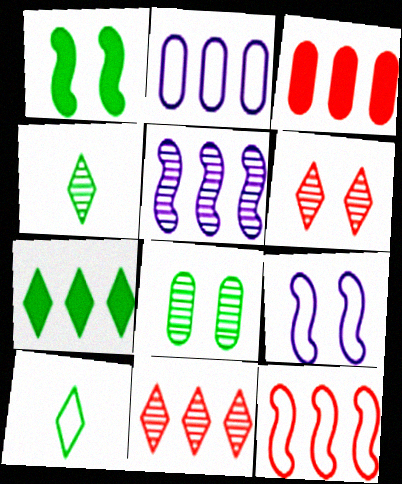[[3, 4, 9], 
[3, 11, 12]]